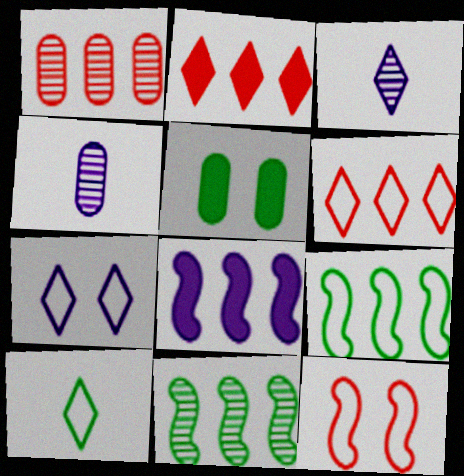[[4, 7, 8], 
[5, 10, 11], 
[6, 7, 10]]